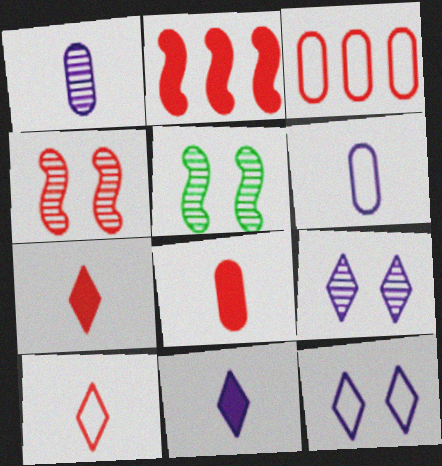[[3, 4, 7], 
[3, 5, 11]]